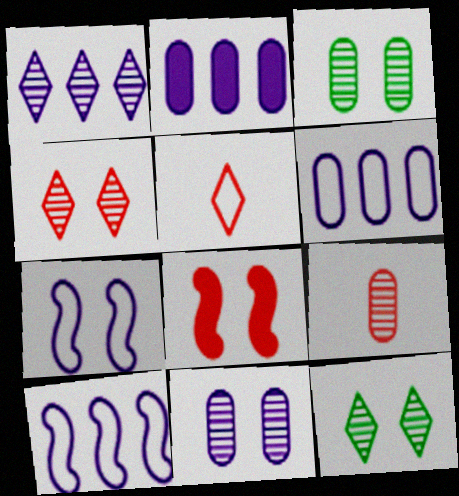[[1, 2, 10]]